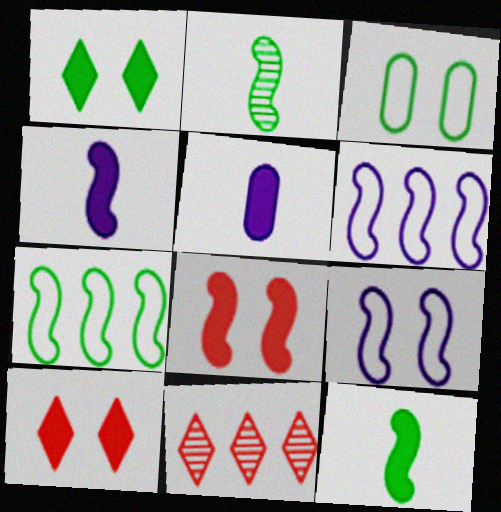[[2, 6, 8], 
[3, 4, 11]]